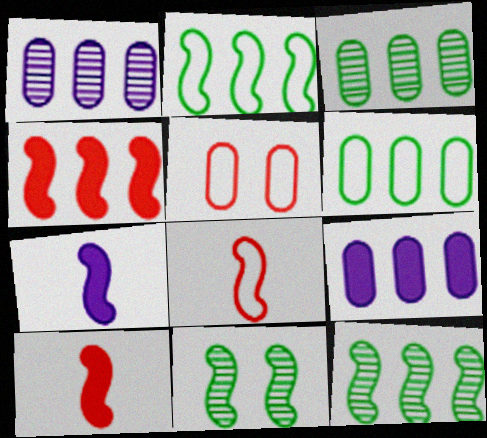[]